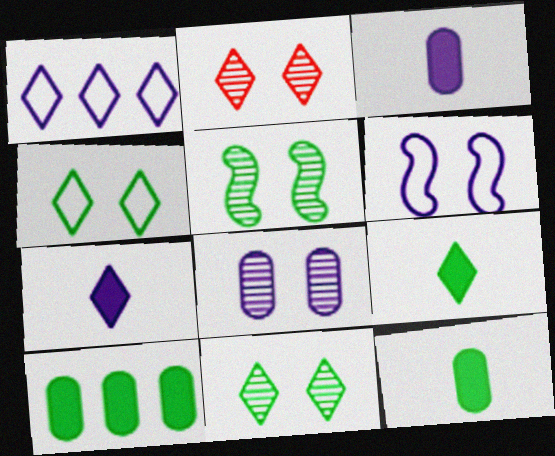[[1, 2, 9], 
[2, 5, 8]]